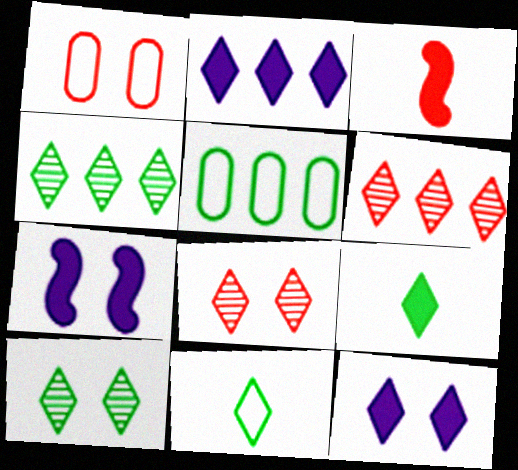[[1, 3, 6], 
[1, 7, 10], 
[2, 8, 11], 
[6, 11, 12]]